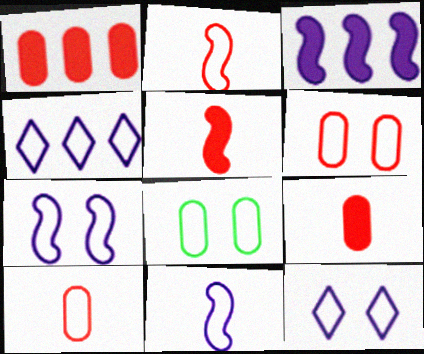[[2, 4, 8]]